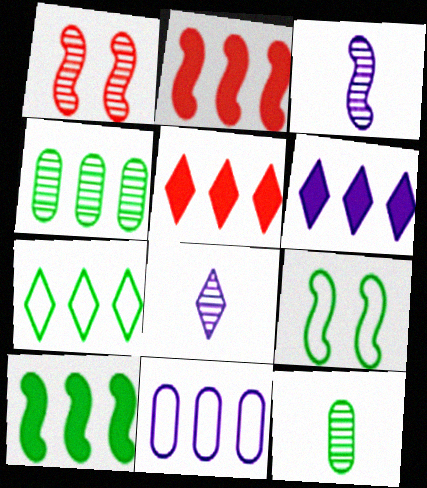[[1, 4, 8], 
[2, 3, 9], 
[4, 7, 10]]